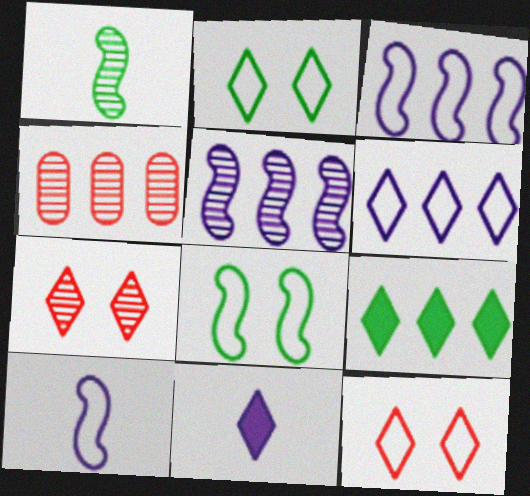[[3, 4, 9], 
[4, 8, 11]]